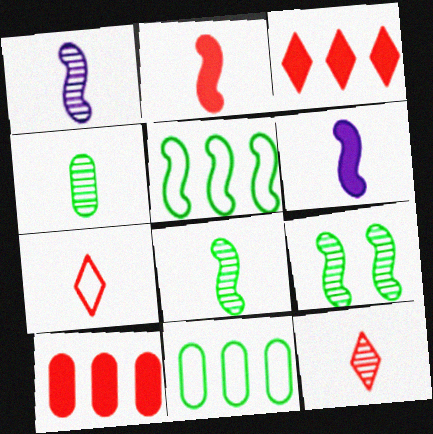[[1, 4, 12], 
[4, 6, 7]]